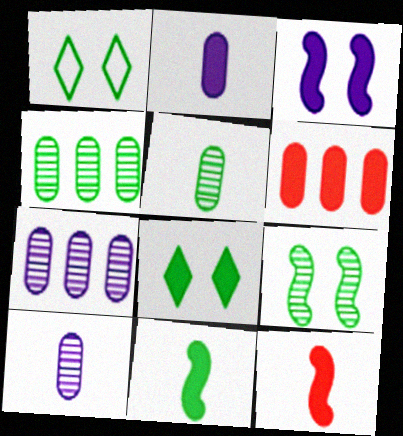[[1, 4, 11], 
[1, 7, 12]]